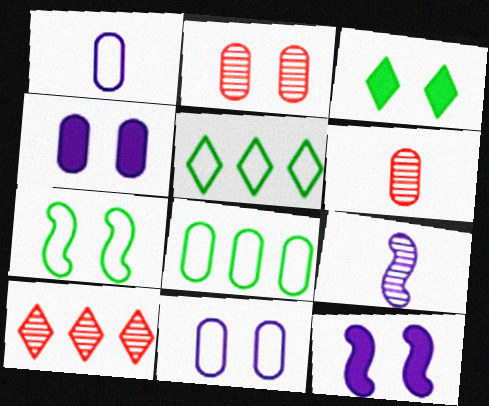[[4, 6, 8], 
[5, 6, 12]]